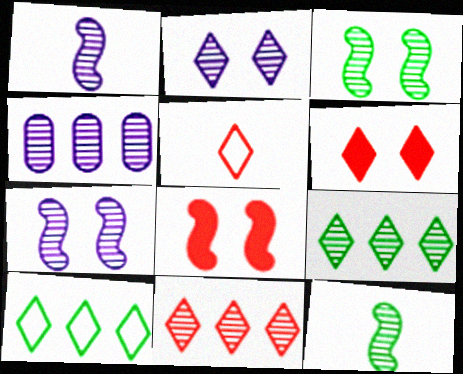[[1, 2, 4], 
[5, 6, 11]]